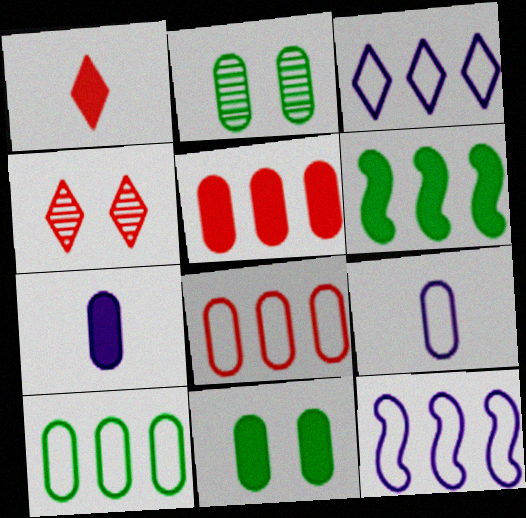[[1, 2, 12], 
[2, 5, 9], 
[2, 7, 8], 
[4, 6, 9], 
[5, 7, 11]]